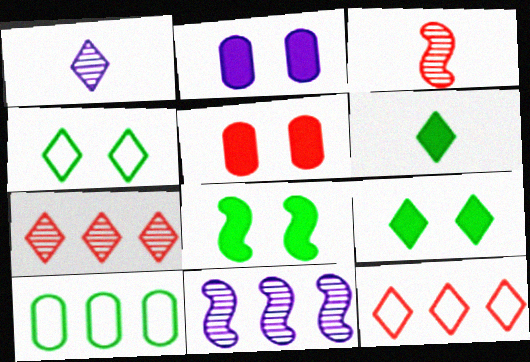[[1, 9, 12], 
[3, 5, 12]]